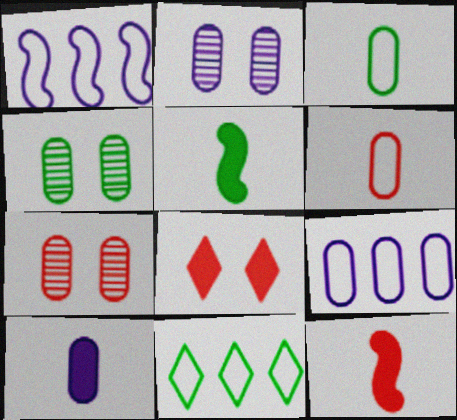[[2, 4, 7], 
[2, 9, 10], 
[2, 11, 12], 
[4, 5, 11]]